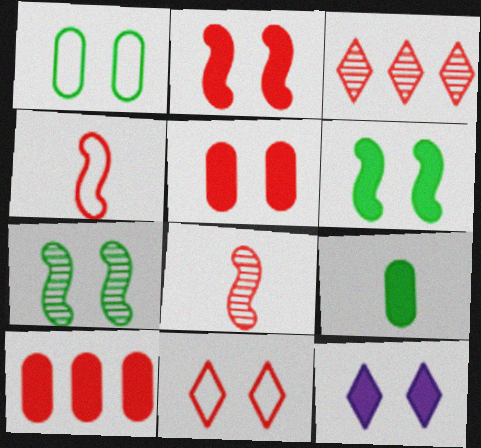[[3, 4, 5], 
[5, 6, 12], 
[8, 10, 11]]